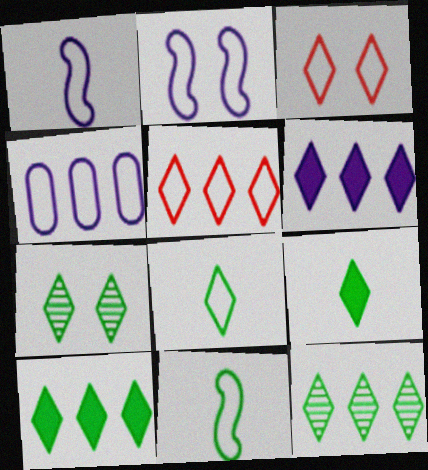[[3, 4, 11], 
[5, 6, 12], 
[7, 8, 10]]